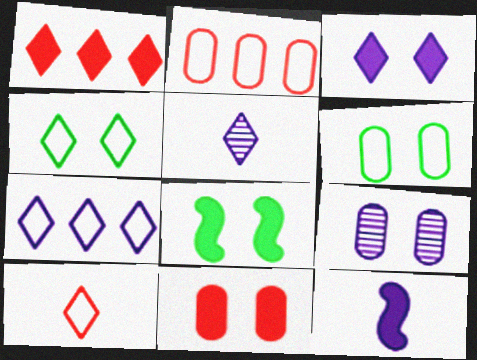[[1, 4, 5], 
[2, 5, 8], 
[3, 5, 7], 
[3, 8, 11], 
[4, 7, 10], 
[6, 9, 11], 
[7, 9, 12]]